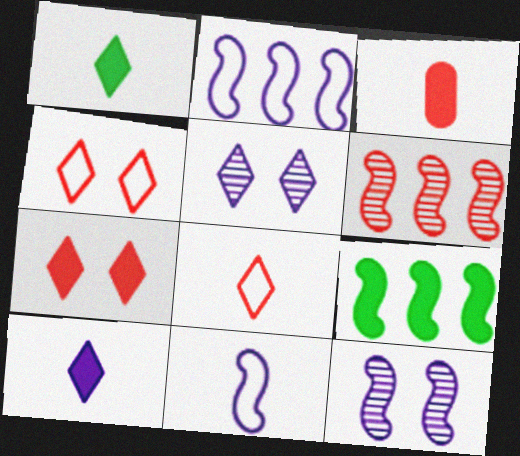[[2, 6, 9], 
[3, 4, 6]]